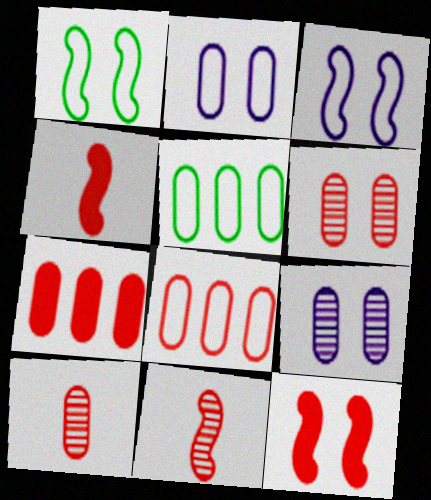[]